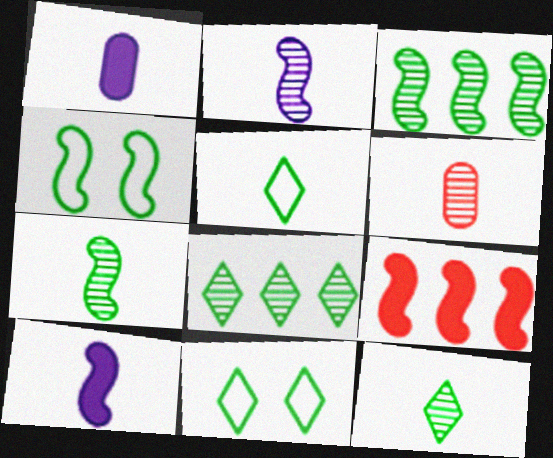[[2, 4, 9], 
[2, 6, 12], 
[5, 6, 10]]